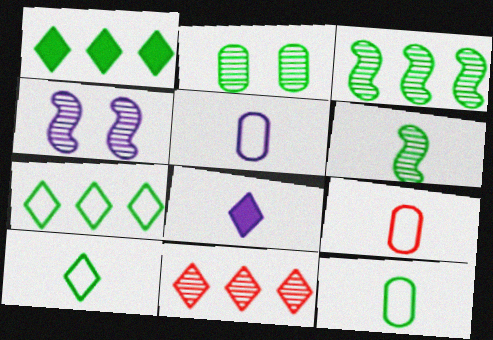[[1, 4, 9], 
[5, 9, 12], 
[6, 8, 9]]